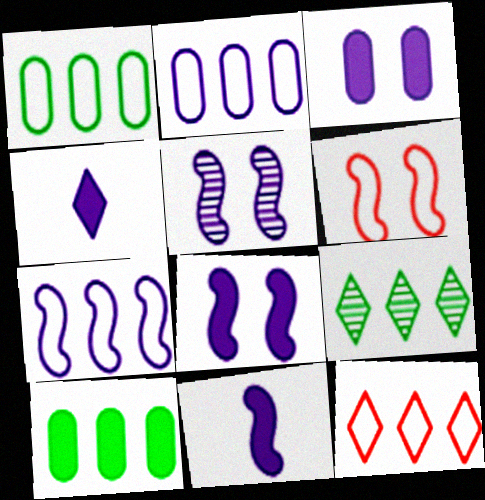[[1, 7, 12], 
[2, 4, 5], 
[5, 7, 11]]